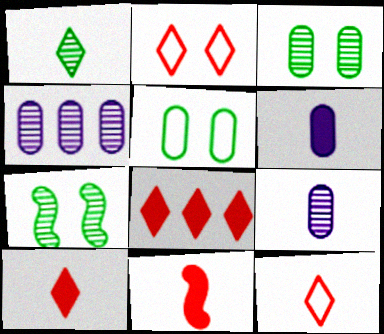[]